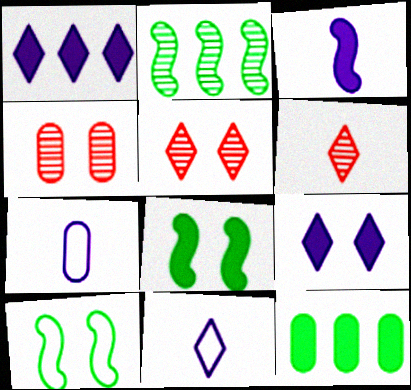[[4, 7, 12], 
[4, 9, 10]]